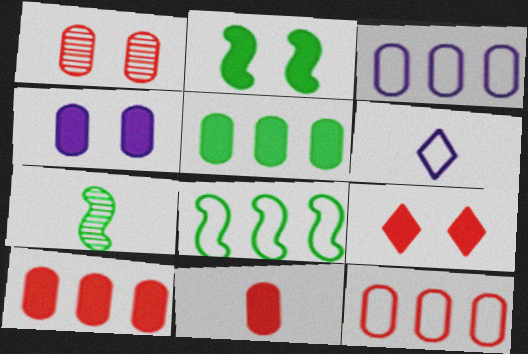[[1, 11, 12], 
[2, 4, 9], 
[2, 7, 8], 
[3, 7, 9], 
[4, 5, 11], 
[6, 7, 11]]